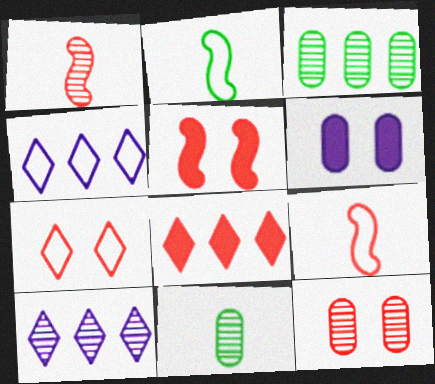[[4, 5, 11], 
[5, 7, 12], 
[8, 9, 12]]